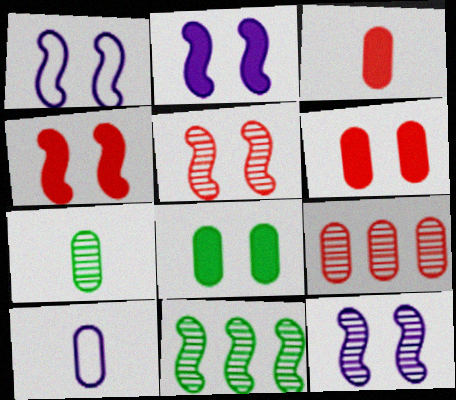[[1, 2, 12], 
[3, 7, 10], 
[8, 9, 10]]